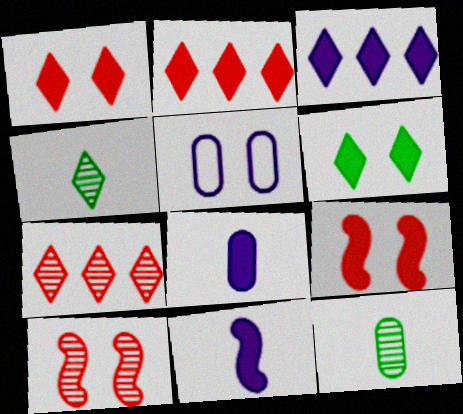[[5, 6, 10]]